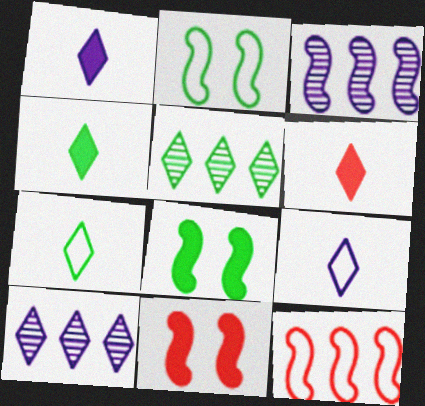[[1, 4, 6]]